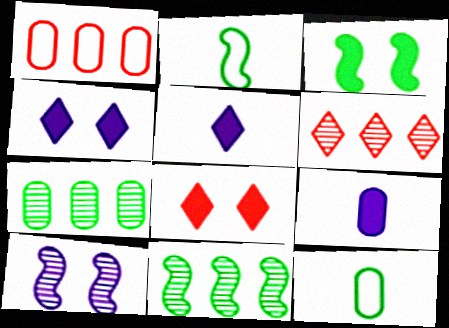[[2, 3, 11]]